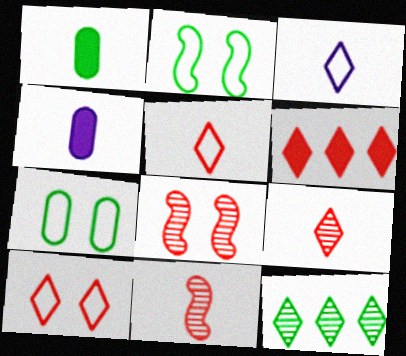[[1, 2, 12], 
[1, 3, 11], 
[6, 9, 10]]